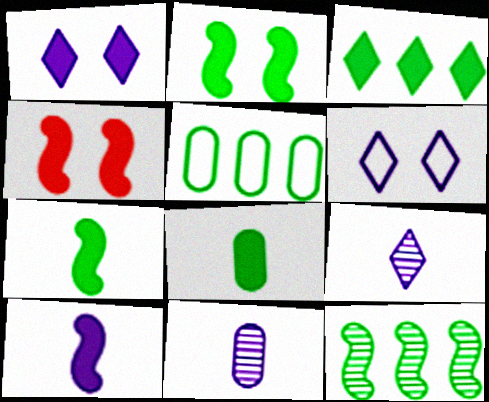[[2, 3, 8], 
[3, 5, 12], 
[4, 5, 9]]